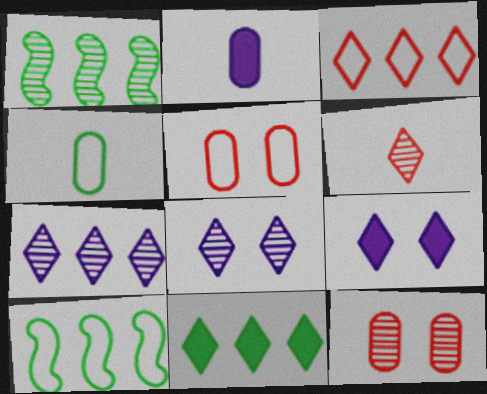[[3, 7, 11]]